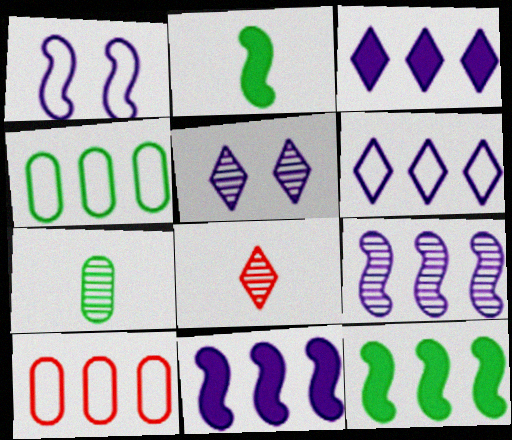[[2, 5, 10]]